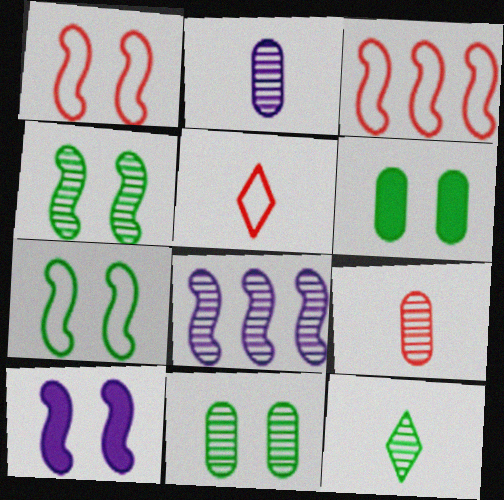[[1, 4, 10], 
[5, 6, 8]]